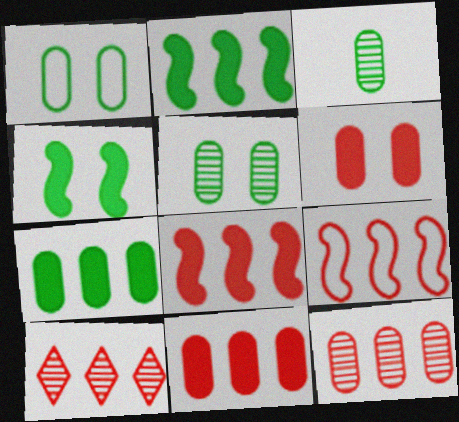[[1, 3, 7], 
[9, 10, 11]]